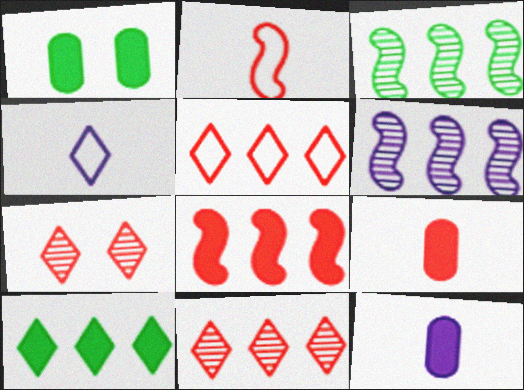[[4, 7, 10]]